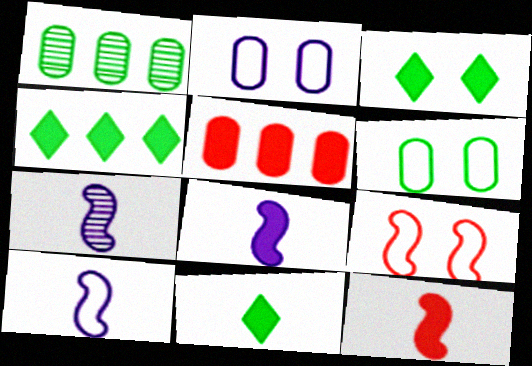[[3, 4, 11], 
[3, 5, 8], 
[7, 8, 10]]